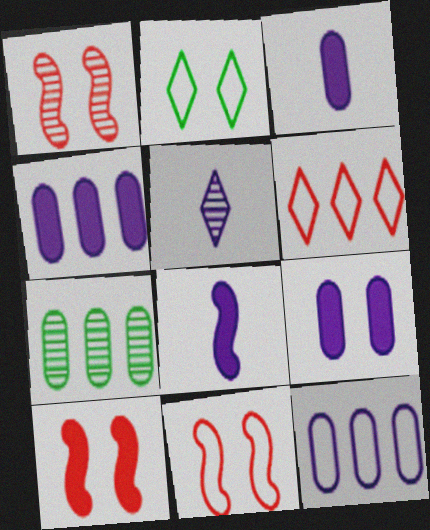[[1, 2, 9], 
[1, 5, 7], 
[1, 10, 11], 
[3, 4, 9]]